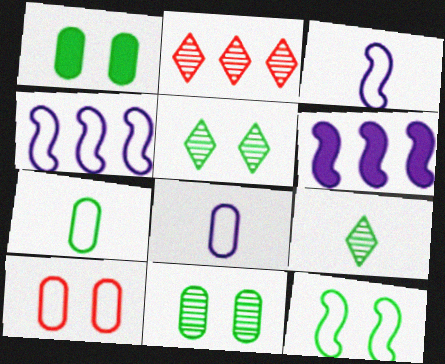[[1, 2, 3], 
[1, 5, 12], 
[6, 9, 10]]